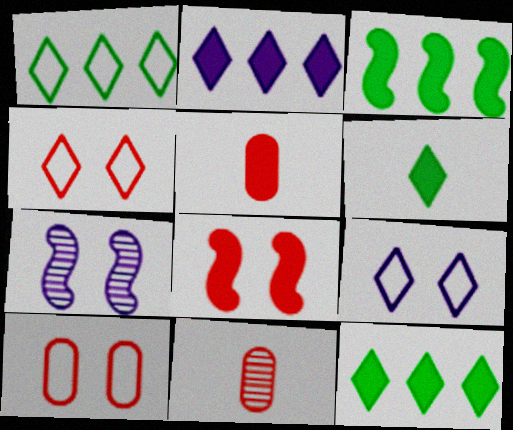[[1, 5, 7], 
[3, 9, 11]]